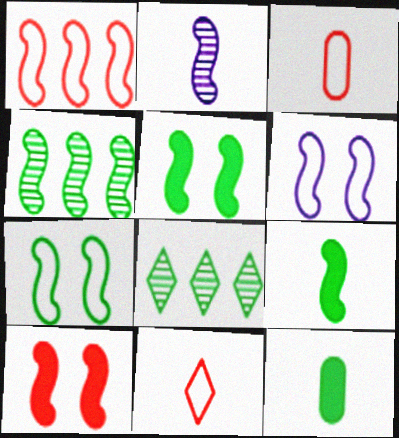[[1, 2, 5], 
[2, 11, 12], 
[4, 7, 9], 
[7, 8, 12]]